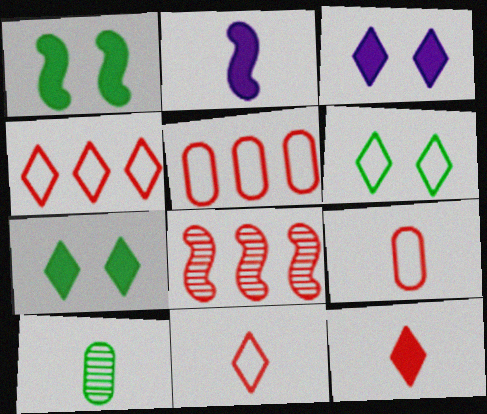[[2, 10, 11]]